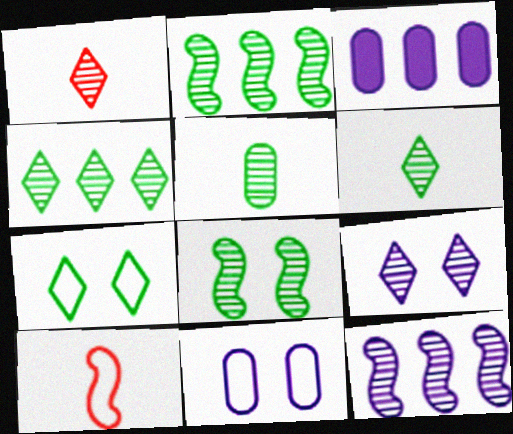[[1, 4, 9], 
[4, 5, 8]]